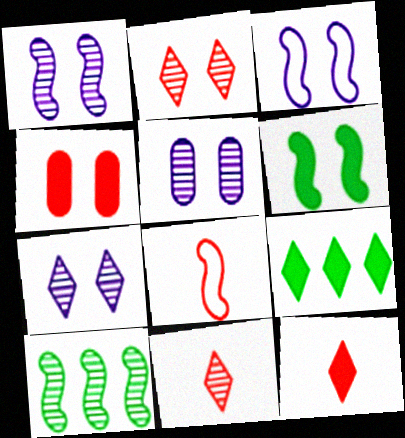[[1, 5, 7], 
[5, 8, 9], 
[5, 10, 11]]